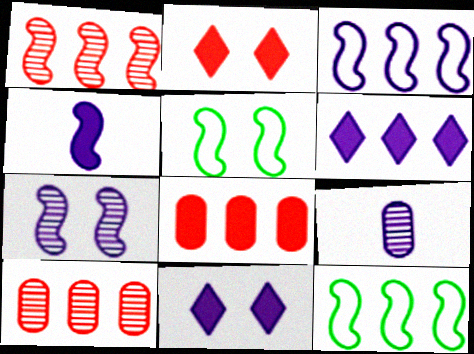[[1, 4, 5], 
[2, 9, 12], 
[3, 4, 7], 
[3, 9, 11], 
[6, 10, 12]]